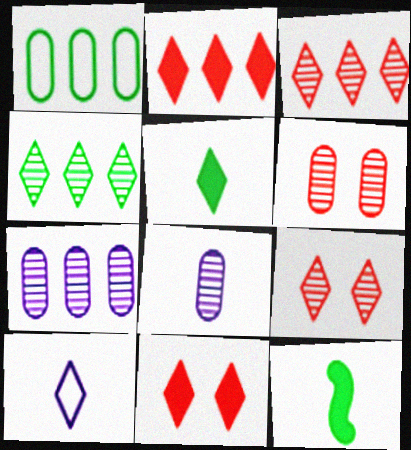[[4, 10, 11]]